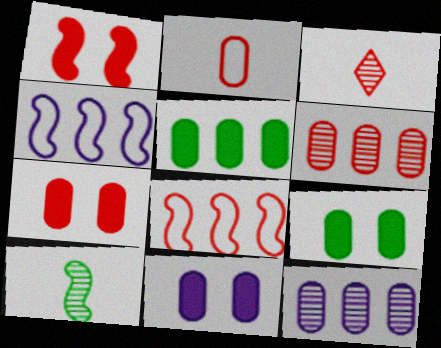[[1, 4, 10], 
[2, 6, 7], 
[2, 9, 12], 
[3, 4, 9], 
[3, 7, 8], 
[7, 9, 11]]